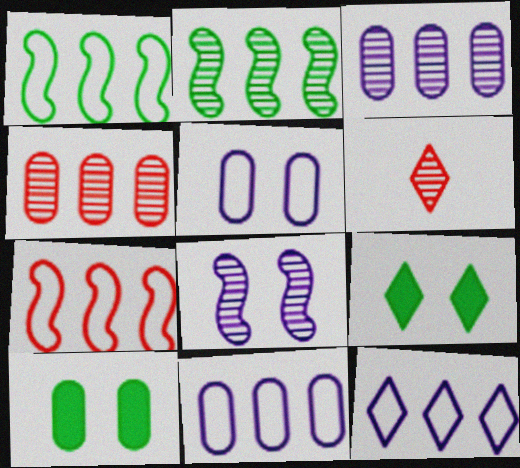[[6, 9, 12]]